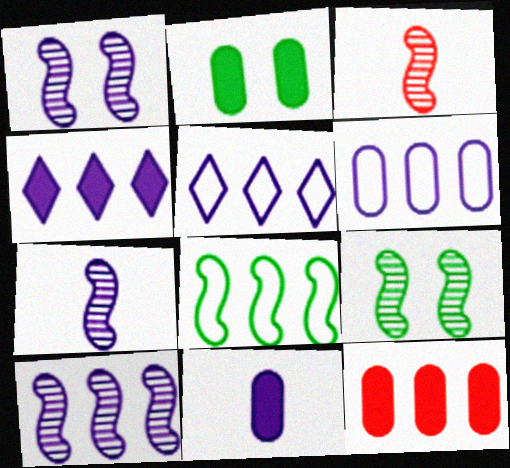[[1, 5, 11], 
[1, 7, 10], 
[2, 3, 5], 
[2, 11, 12], 
[3, 9, 10], 
[4, 6, 10]]